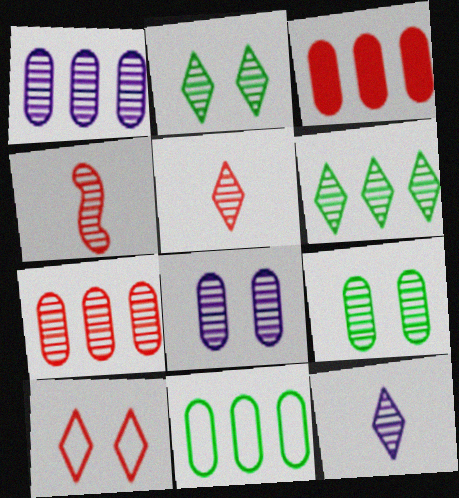[[1, 2, 4], 
[1, 3, 11], 
[3, 4, 10], 
[4, 6, 8]]